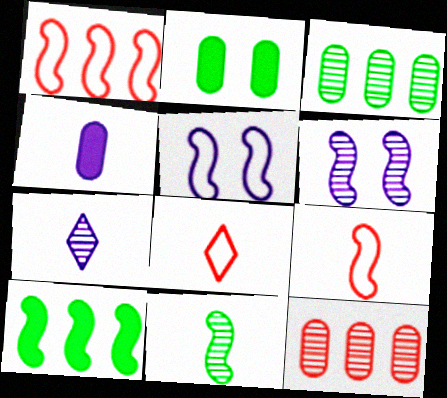[[1, 2, 7], 
[4, 8, 11], 
[6, 9, 10]]